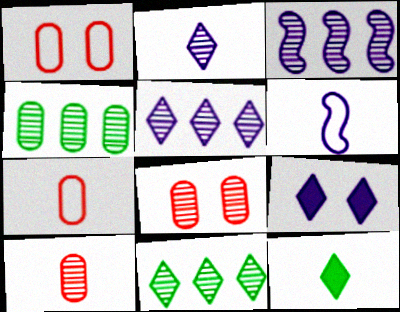[[1, 3, 12], 
[6, 10, 12]]